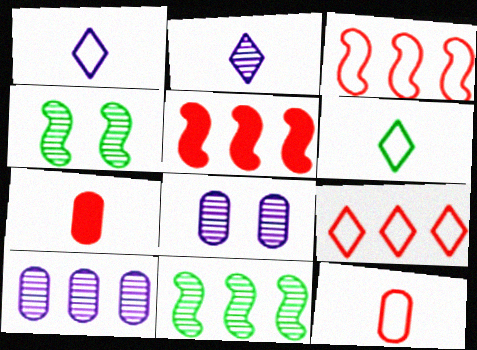[[5, 6, 8]]